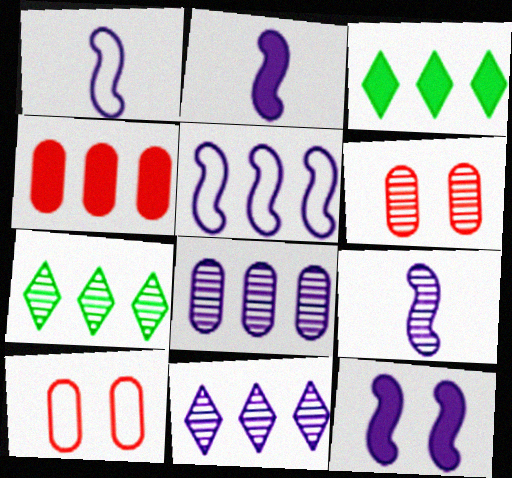[[1, 2, 9], 
[1, 3, 6], 
[2, 7, 10], 
[3, 9, 10], 
[4, 5, 7], 
[5, 9, 12], 
[6, 7, 9]]